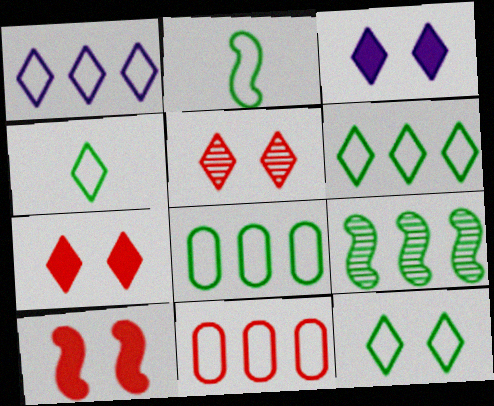[[2, 8, 12], 
[3, 5, 12], 
[4, 6, 12]]